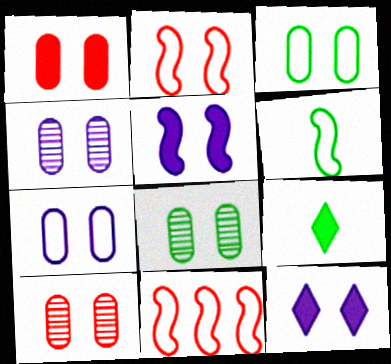[[1, 3, 4], 
[1, 7, 8], 
[2, 8, 12], 
[4, 8, 10], 
[4, 9, 11]]